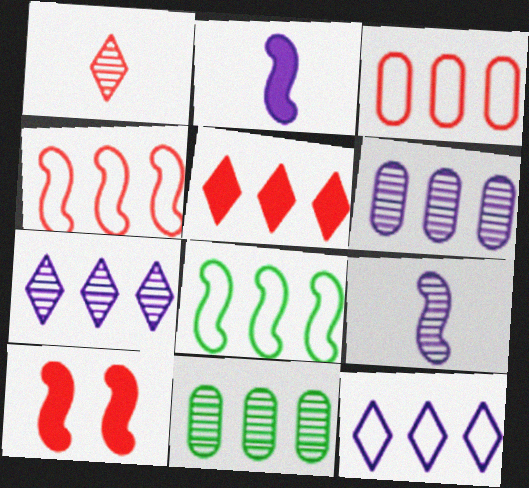[[1, 3, 10], 
[3, 8, 12], 
[5, 6, 8], 
[8, 9, 10]]